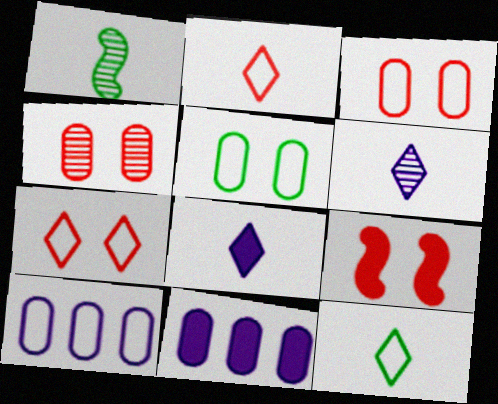[[1, 7, 11], 
[4, 7, 9]]